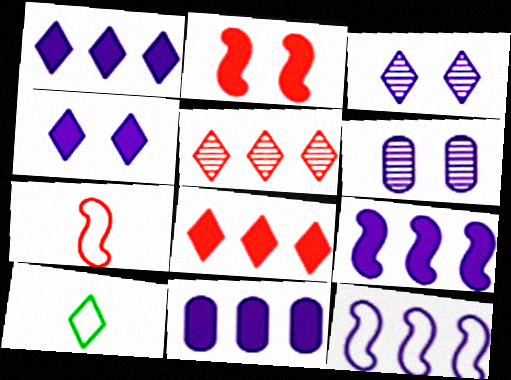[[1, 9, 11], 
[3, 8, 10], 
[4, 5, 10]]